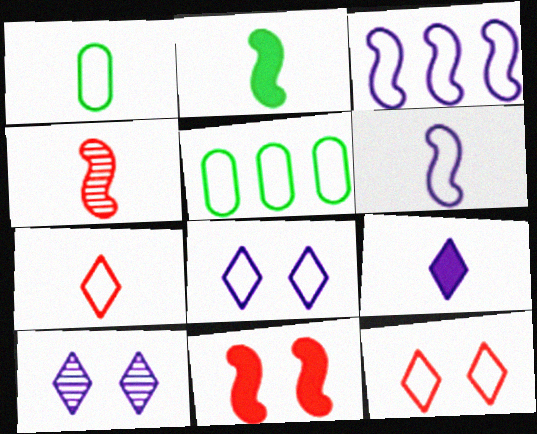[[1, 3, 12], 
[1, 4, 9], 
[1, 6, 7], 
[2, 4, 6], 
[5, 6, 12]]